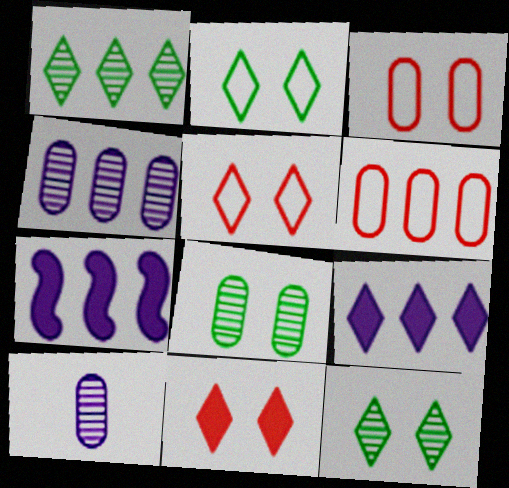[[1, 6, 7]]